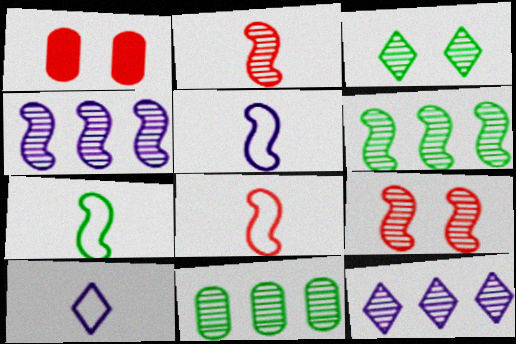[[1, 6, 10], 
[1, 7, 12], 
[5, 7, 8]]